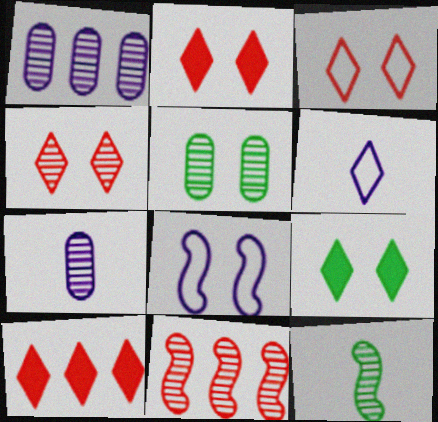[[1, 4, 12], 
[2, 3, 4], 
[2, 5, 8]]